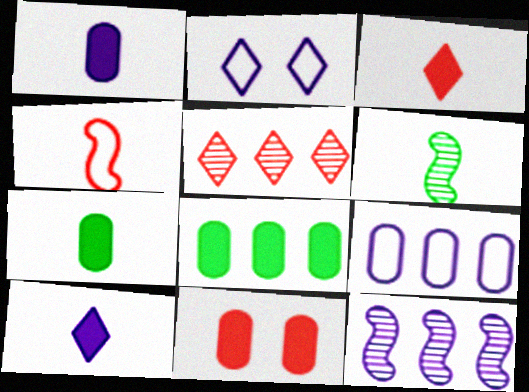[[1, 2, 12], 
[1, 8, 11], 
[4, 5, 11]]